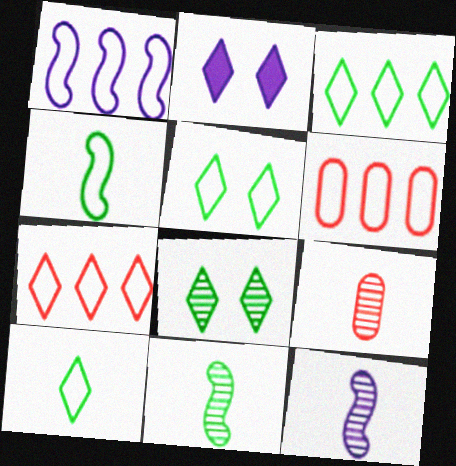[[1, 3, 6], 
[2, 6, 11], 
[3, 5, 10]]